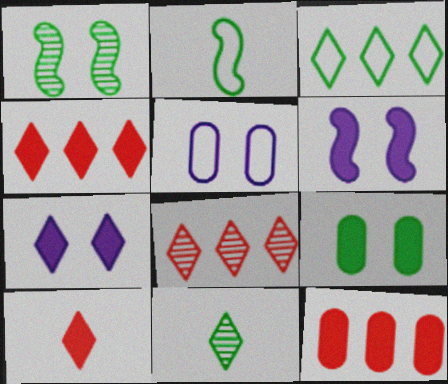[]